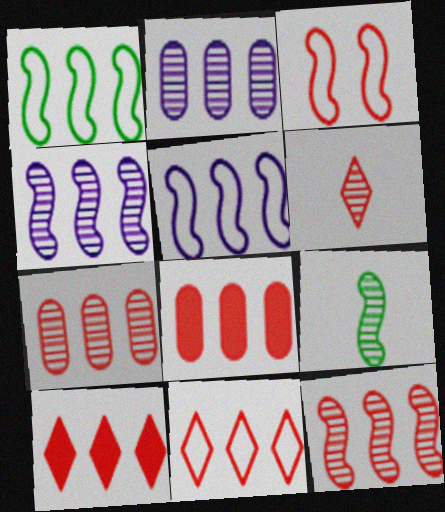[[1, 2, 10], 
[3, 6, 8], 
[8, 11, 12]]